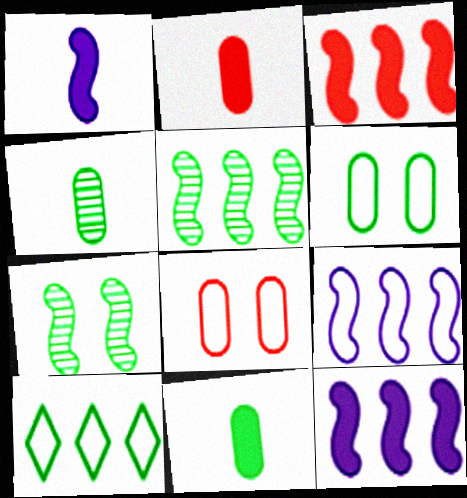[[3, 5, 9], 
[7, 10, 11]]